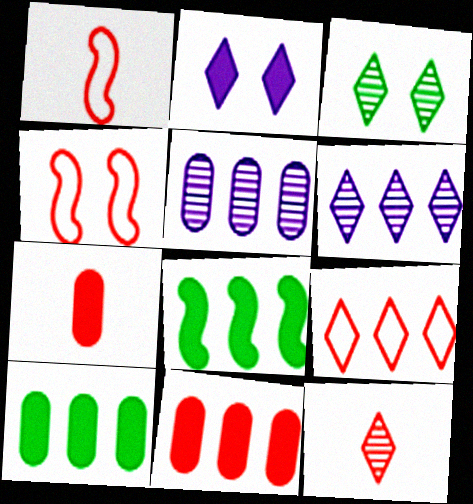[[1, 7, 12], 
[2, 7, 8], 
[3, 6, 12], 
[4, 11, 12], 
[5, 8, 9]]